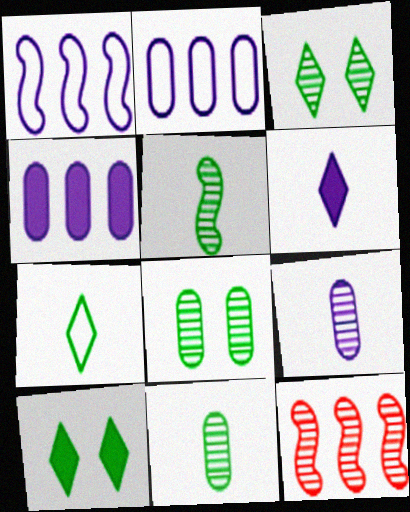[[3, 9, 12]]